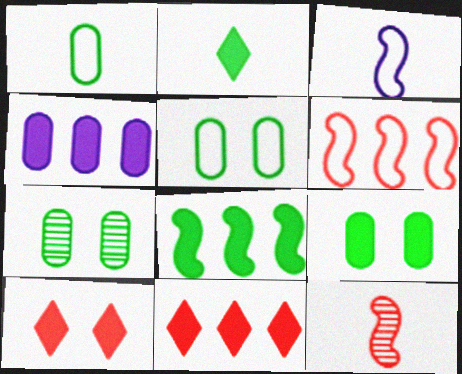[[2, 8, 9], 
[3, 7, 11], 
[4, 8, 11], 
[5, 7, 9]]